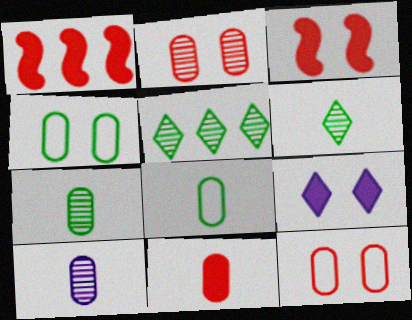[[8, 10, 11]]